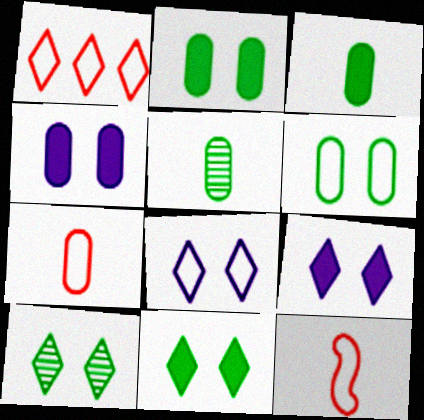[]